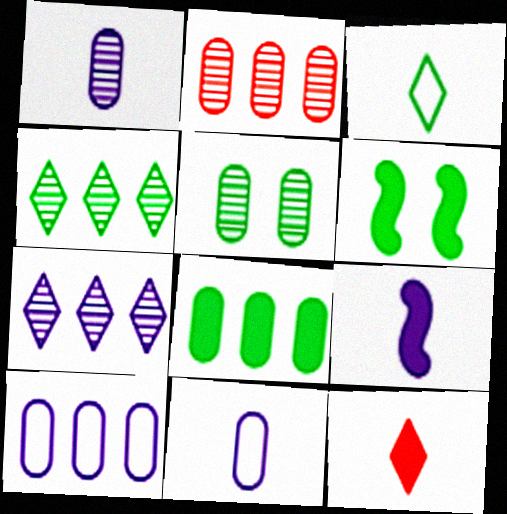[[1, 2, 5], 
[2, 8, 10]]